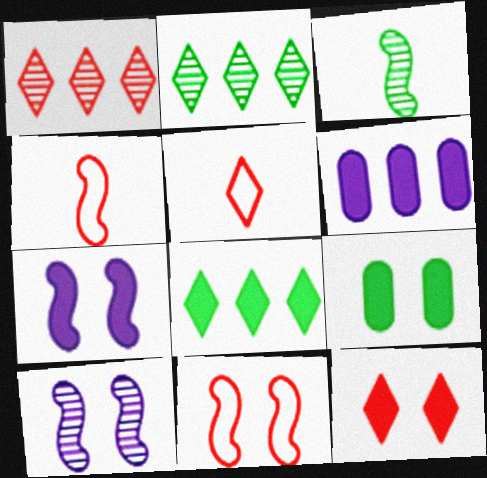[[1, 5, 12], 
[7, 9, 12]]